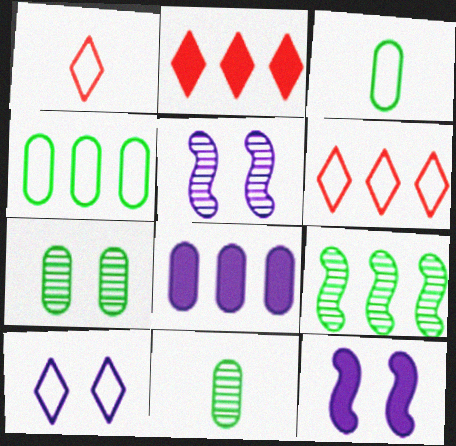[[2, 3, 5], 
[6, 8, 9], 
[6, 11, 12]]